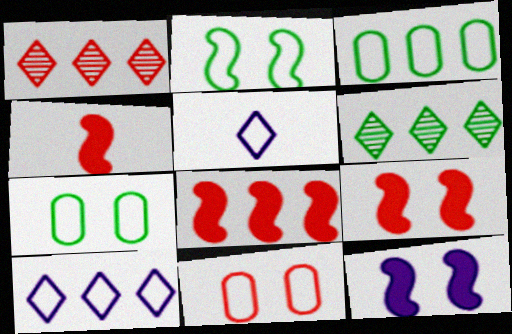[[1, 4, 11], 
[4, 8, 9]]